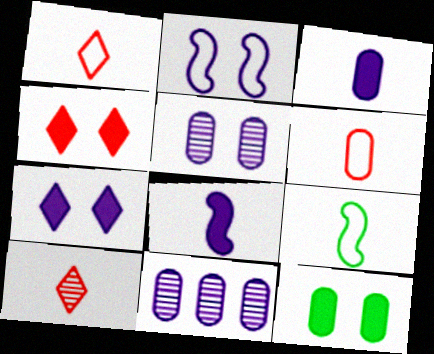[[2, 5, 7], 
[3, 9, 10], 
[4, 9, 11], 
[6, 11, 12]]